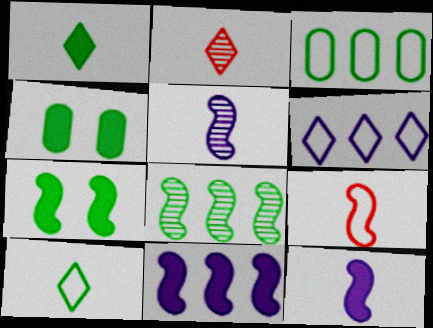[[4, 8, 10]]